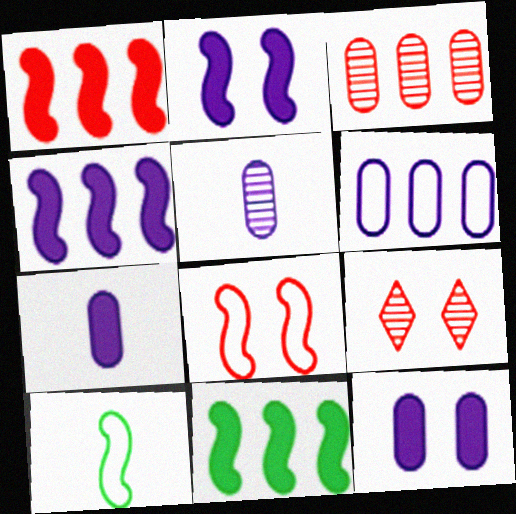[[1, 4, 11], 
[5, 6, 12]]